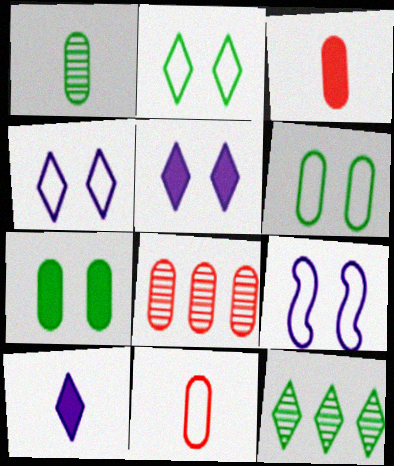[[3, 9, 12]]